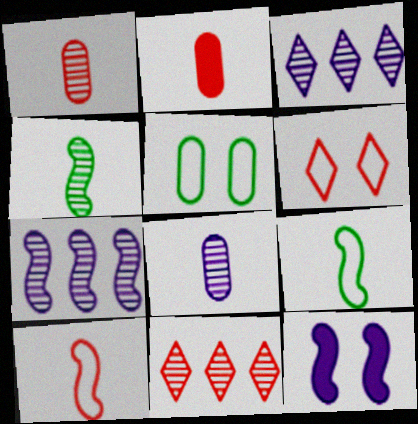[]